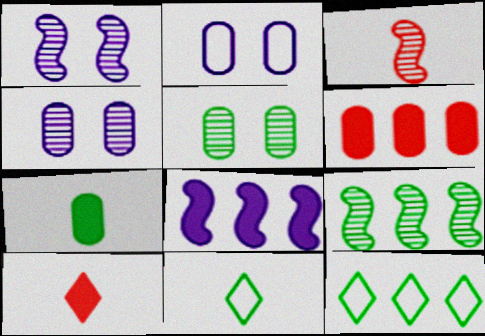[[1, 3, 9], 
[1, 6, 11], 
[2, 9, 10]]